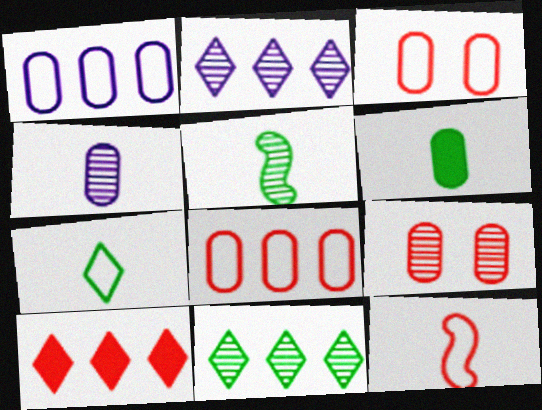[[1, 6, 9], 
[2, 5, 9], 
[5, 6, 7], 
[9, 10, 12]]